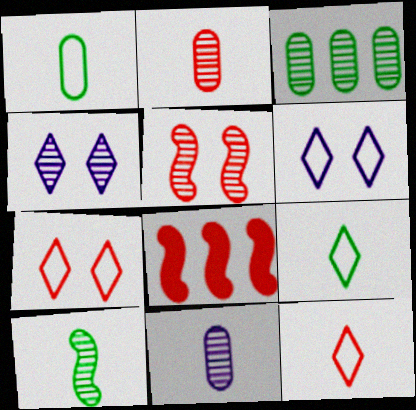[[1, 4, 8], 
[2, 7, 8]]